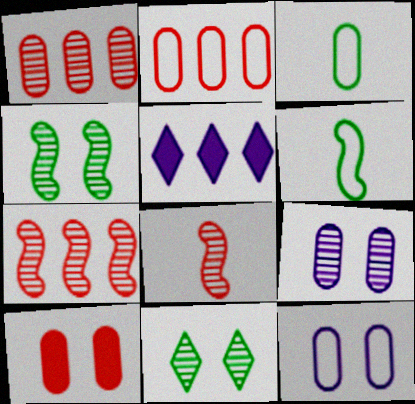[[2, 3, 12]]